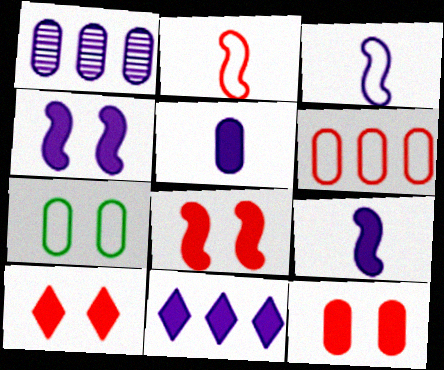[[4, 5, 11], 
[8, 10, 12]]